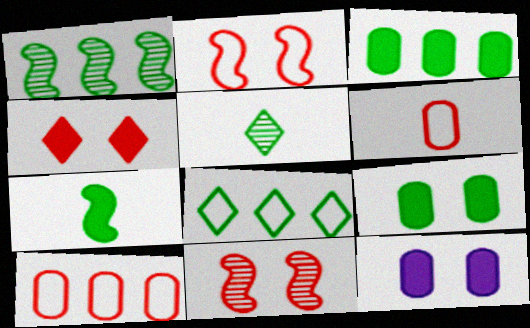[[1, 3, 8]]